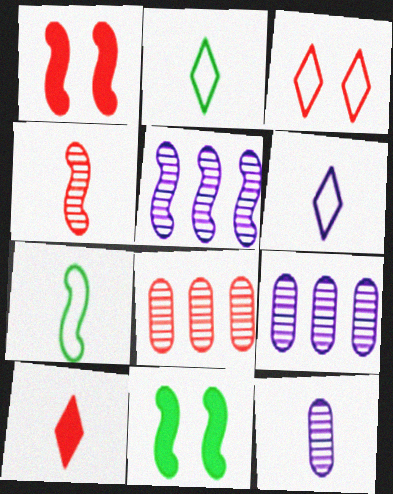[[1, 2, 9], 
[1, 5, 7], 
[6, 8, 11], 
[7, 10, 12]]